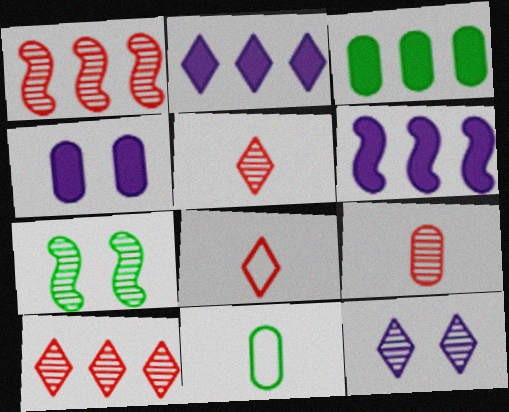[]